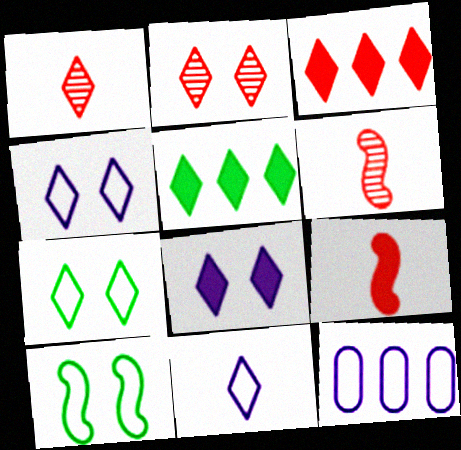[[1, 4, 5], 
[2, 5, 11], 
[2, 7, 8]]